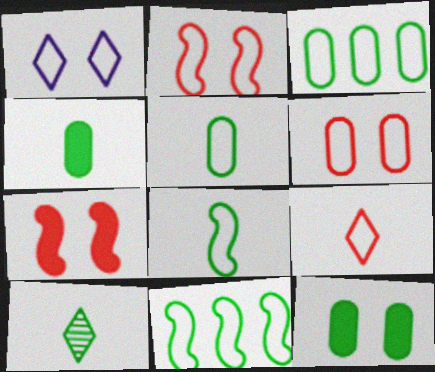[[4, 8, 10], 
[10, 11, 12]]